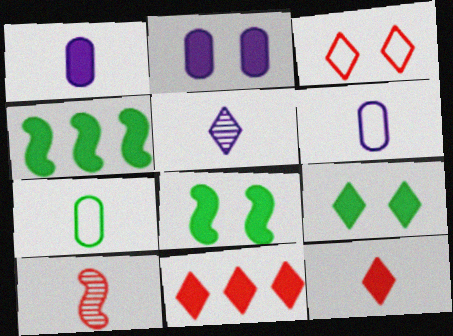[[1, 8, 11], 
[2, 4, 12]]